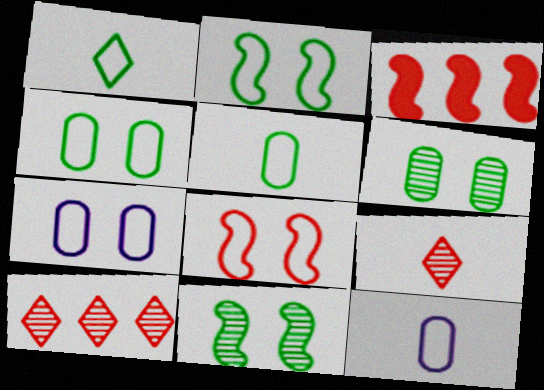[]